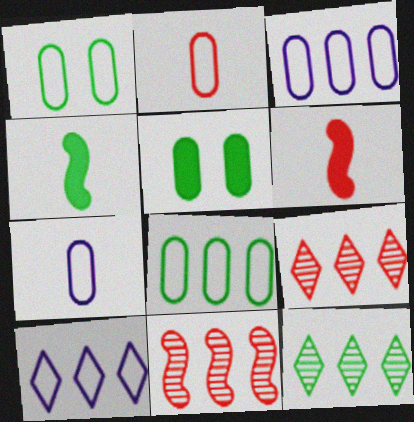[[1, 2, 3], 
[1, 4, 12]]